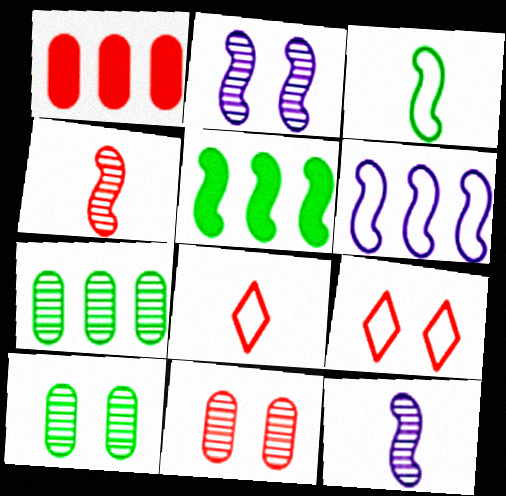[[1, 4, 9]]